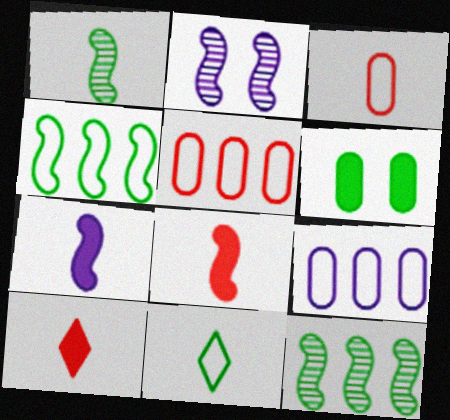[[2, 4, 8], 
[6, 11, 12]]